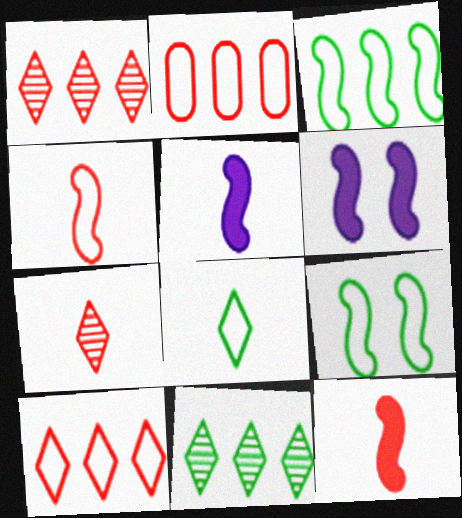[]